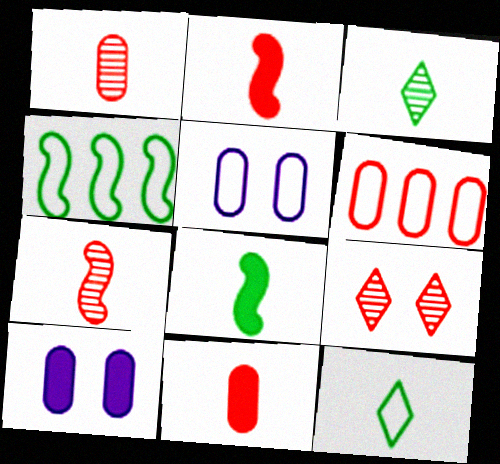[[2, 6, 9]]